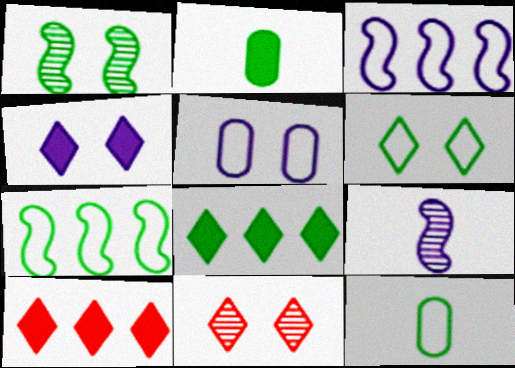[[1, 8, 12], 
[2, 3, 11], 
[4, 6, 11], 
[6, 7, 12]]